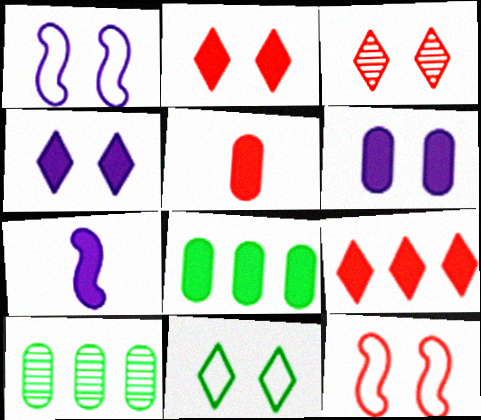[[2, 7, 8], 
[3, 4, 11], 
[5, 6, 8]]